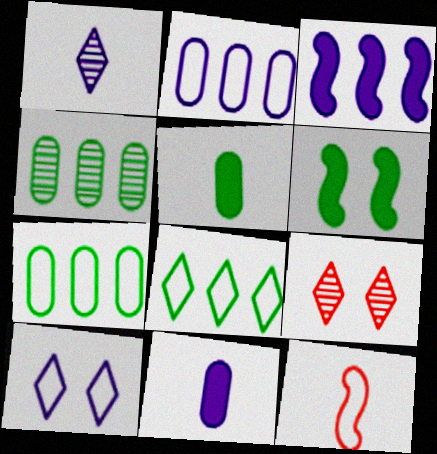[[1, 5, 12], 
[7, 10, 12]]